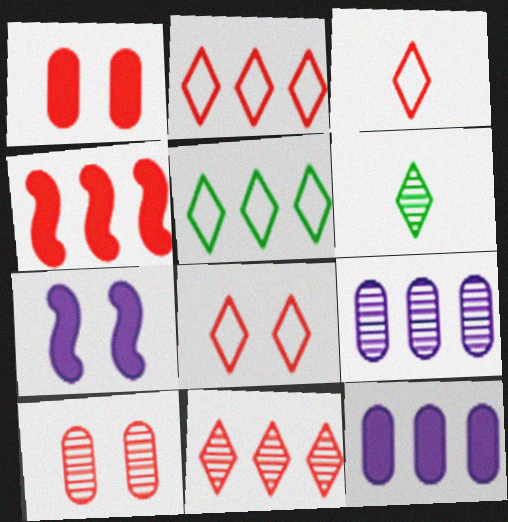[[2, 3, 8], 
[3, 4, 10], 
[4, 5, 9]]